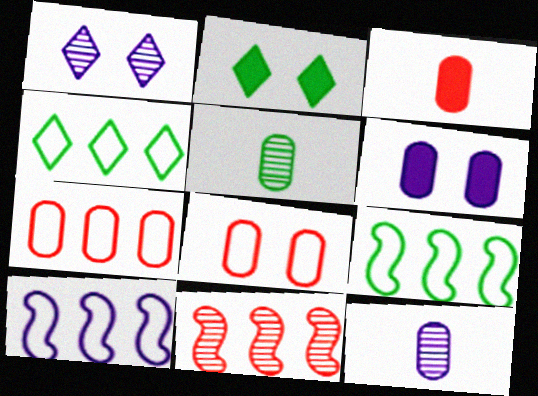[[1, 3, 9], 
[1, 5, 11], 
[2, 5, 9], 
[4, 7, 10], 
[5, 6, 7]]